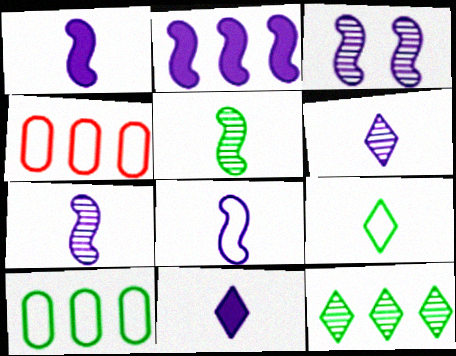[[1, 7, 8], 
[2, 3, 8], 
[2, 4, 12]]